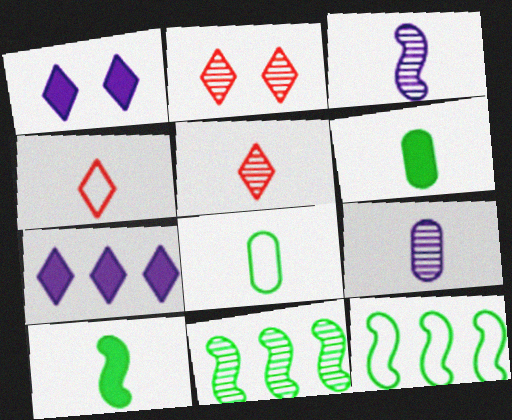[[2, 9, 11], 
[3, 4, 6], 
[4, 9, 10]]